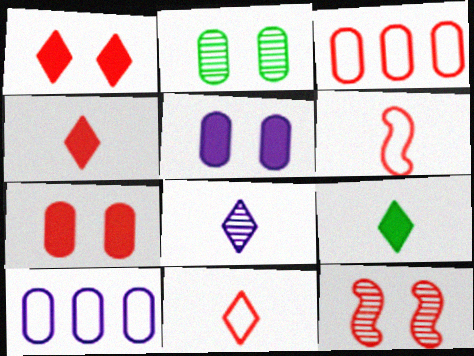[[3, 4, 12], 
[8, 9, 11], 
[9, 10, 12]]